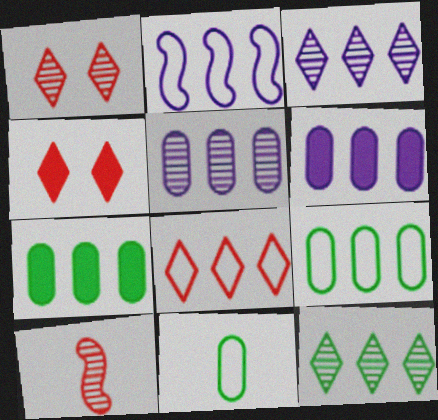[[2, 3, 6], 
[2, 8, 9]]